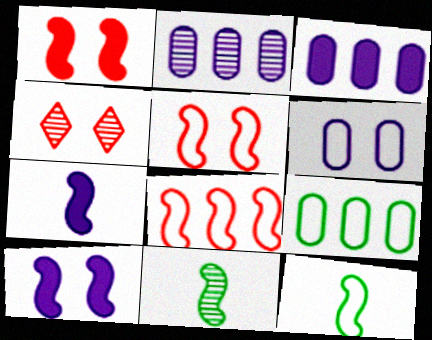[[2, 4, 11], 
[3, 4, 12], 
[4, 7, 9], 
[8, 10, 11]]